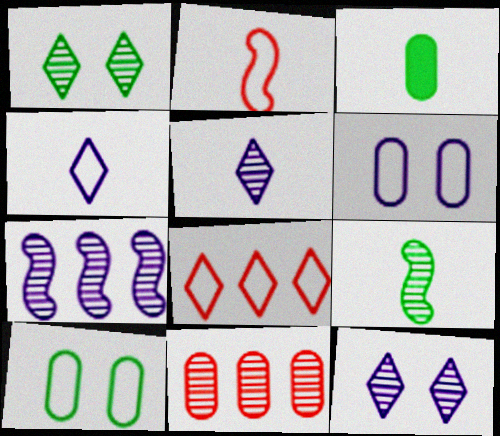[[2, 3, 5], 
[3, 6, 11], 
[9, 11, 12]]